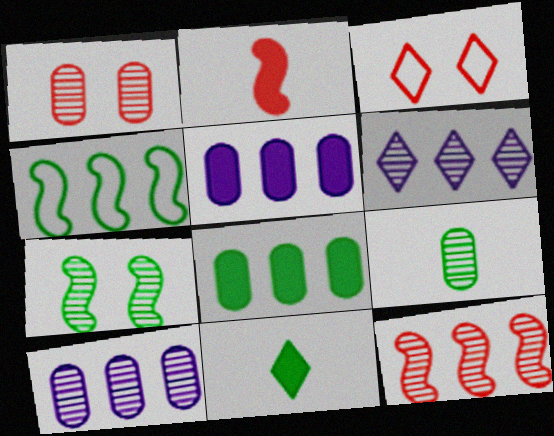[[1, 9, 10], 
[3, 6, 11]]